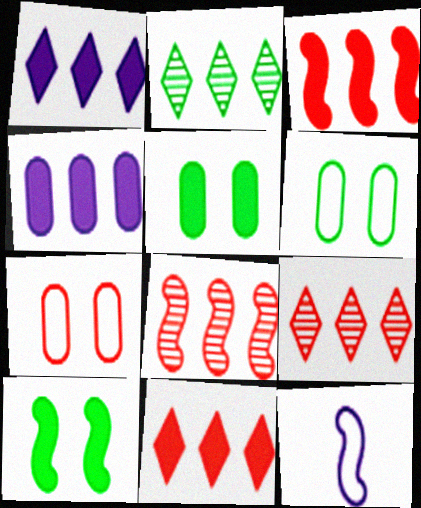[[5, 9, 12], 
[8, 10, 12]]